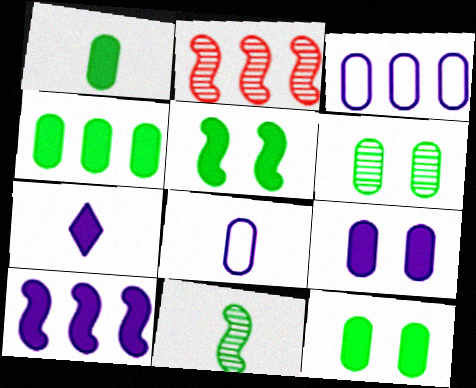[[1, 4, 12], 
[7, 9, 10]]